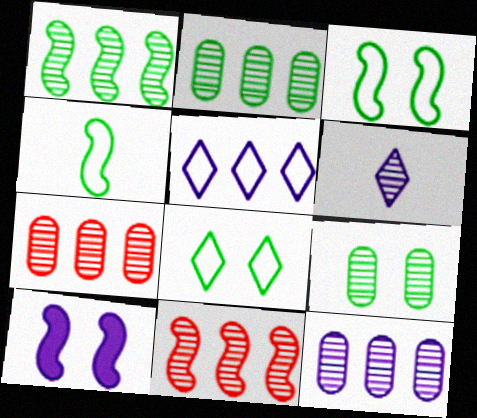[[2, 7, 12], 
[4, 10, 11], 
[6, 9, 11]]